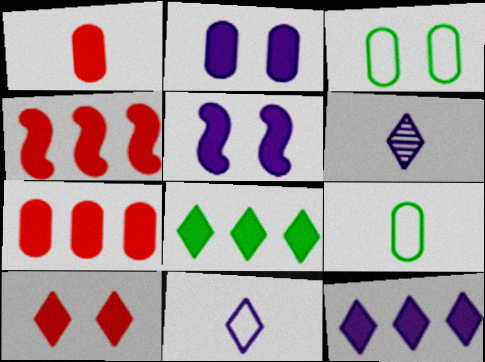[[1, 4, 10], 
[1, 5, 8], 
[3, 4, 6]]